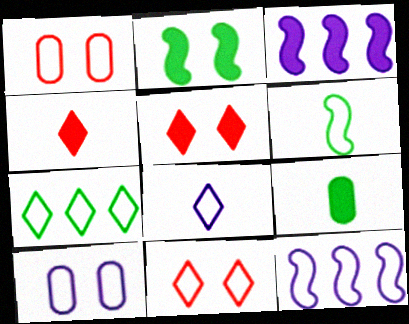[[3, 5, 9], 
[7, 8, 11], 
[8, 10, 12]]